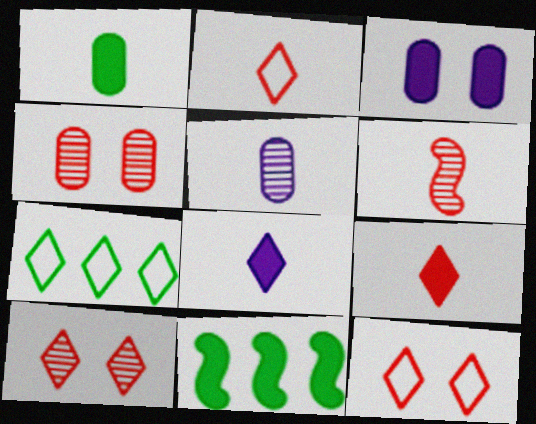[[3, 6, 7], 
[3, 9, 11], 
[5, 11, 12], 
[7, 8, 10]]